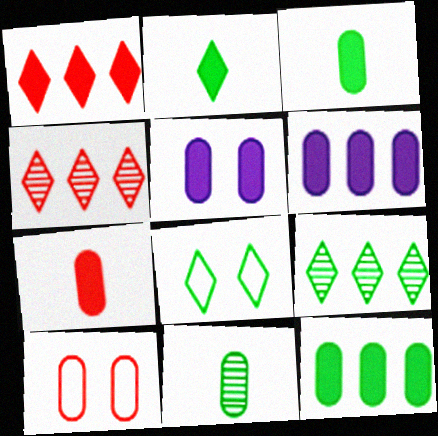[[2, 8, 9], 
[5, 7, 12], 
[6, 10, 11]]